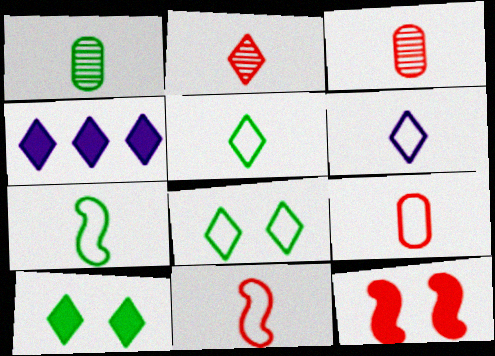[[2, 4, 8], 
[6, 7, 9]]